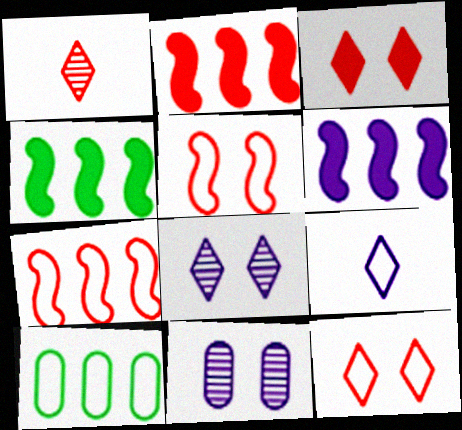[[2, 4, 6], 
[5, 9, 10], 
[6, 9, 11]]